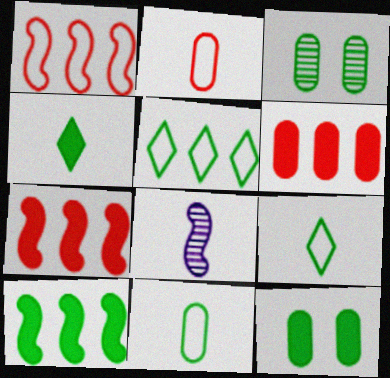[[2, 4, 8], 
[3, 9, 10], 
[4, 10, 12]]